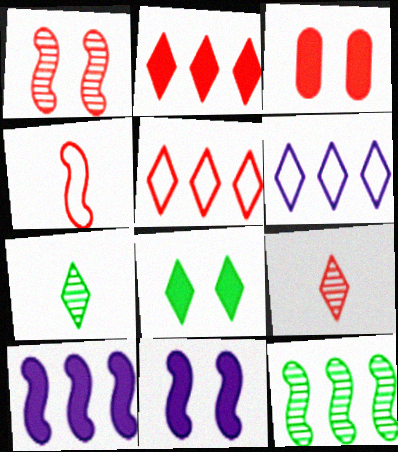[[3, 8, 11], 
[4, 11, 12], 
[6, 8, 9]]